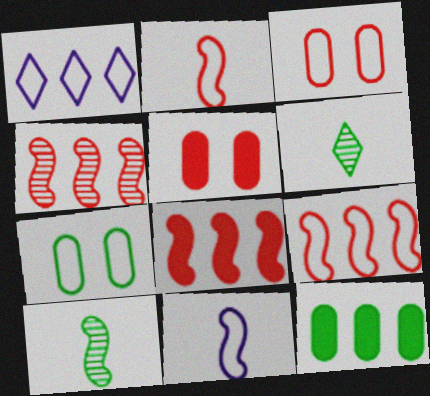[[1, 2, 7], 
[1, 4, 12], 
[1, 5, 10], 
[4, 8, 9]]